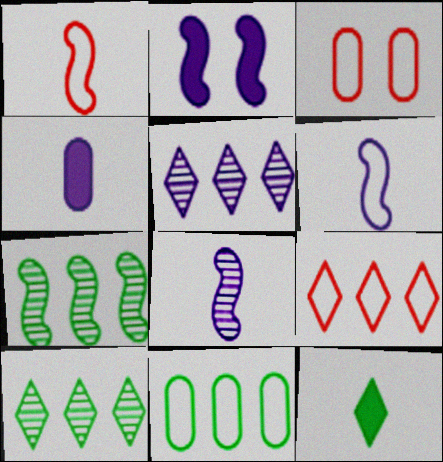[[1, 2, 7], 
[1, 3, 9]]